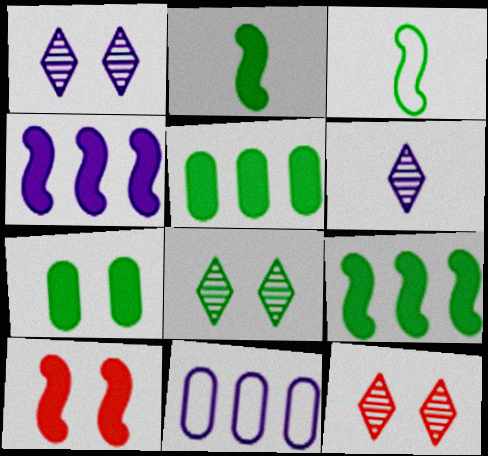[[1, 8, 12], 
[2, 4, 10], 
[2, 11, 12], 
[3, 5, 8]]